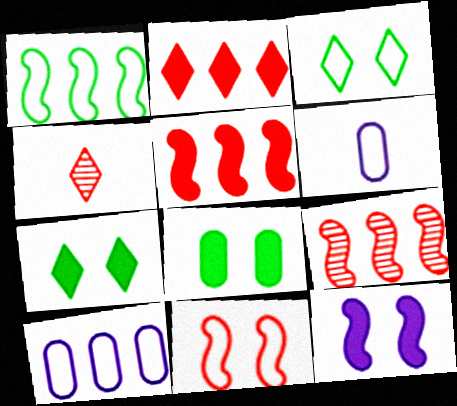[[6, 7, 9]]